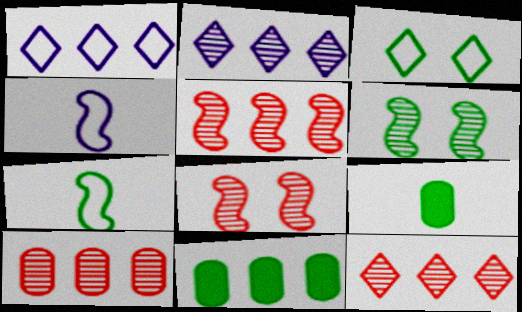[[1, 5, 11], 
[1, 8, 9], 
[5, 10, 12]]